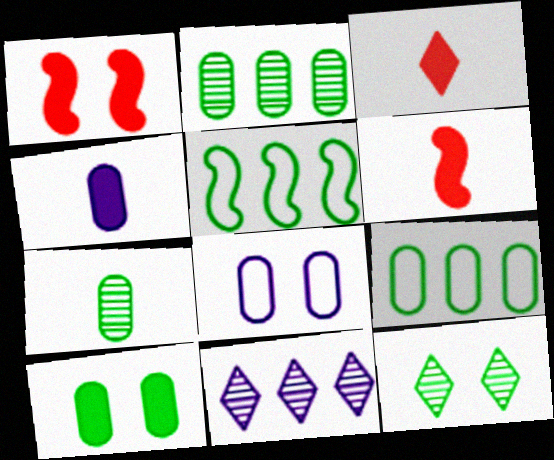[[1, 8, 12], 
[7, 9, 10]]